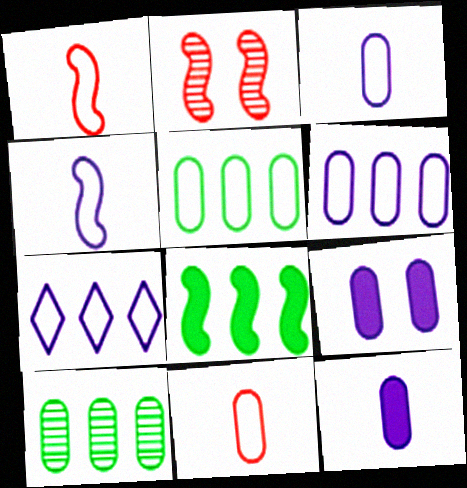[[2, 4, 8], 
[9, 10, 11]]